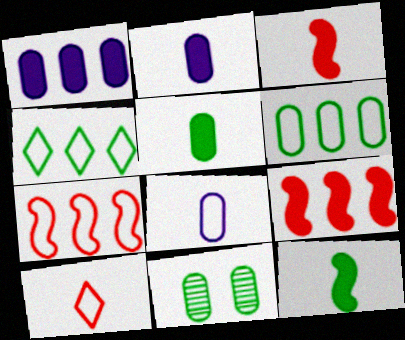[[4, 11, 12], 
[5, 6, 11]]